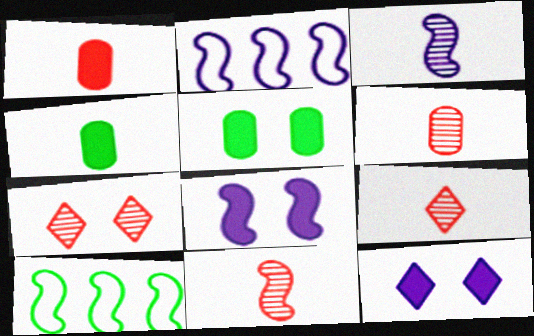[[2, 3, 8], 
[2, 4, 7], 
[2, 5, 9], 
[6, 9, 11], 
[6, 10, 12], 
[8, 10, 11]]